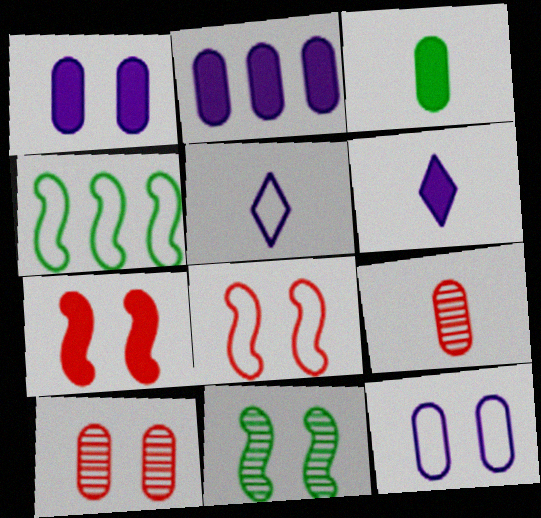[[4, 6, 10]]